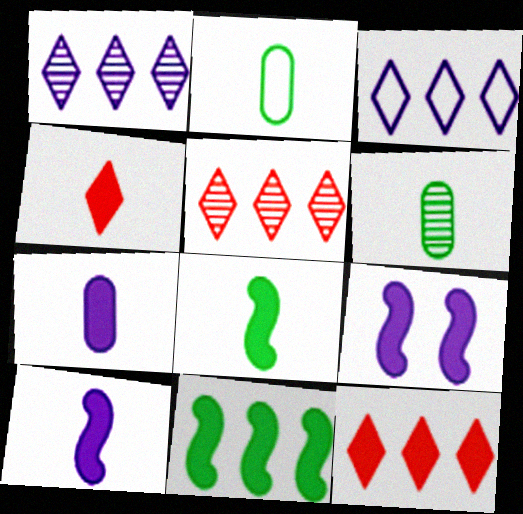[[2, 5, 9], 
[4, 7, 8]]